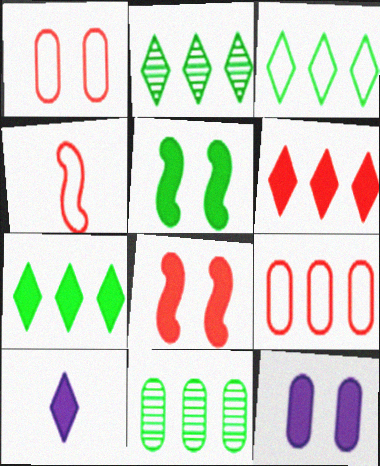[[2, 3, 7], 
[2, 4, 12]]